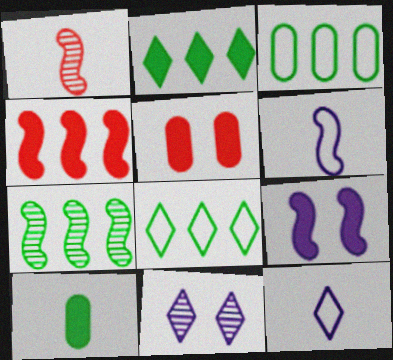[[1, 10, 12], 
[2, 3, 7], 
[5, 7, 12]]